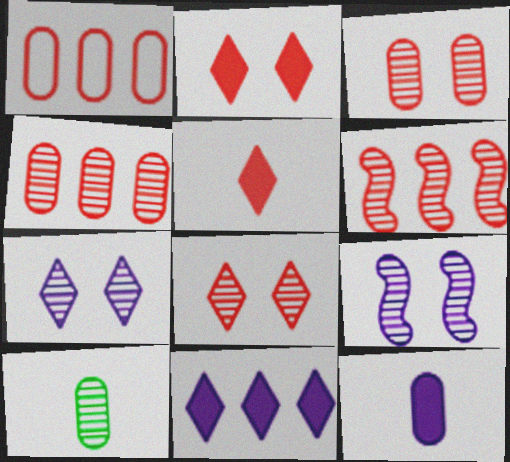[[6, 7, 10]]